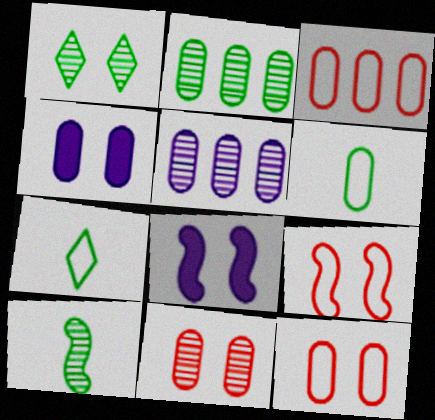[[1, 2, 10], 
[1, 4, 9], 
[1, 8, 12]]